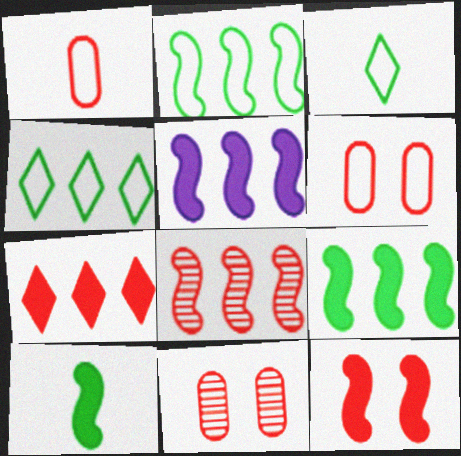[[2, 5, 8], 
[3, 5, 11], 
[5, 10, 12]]